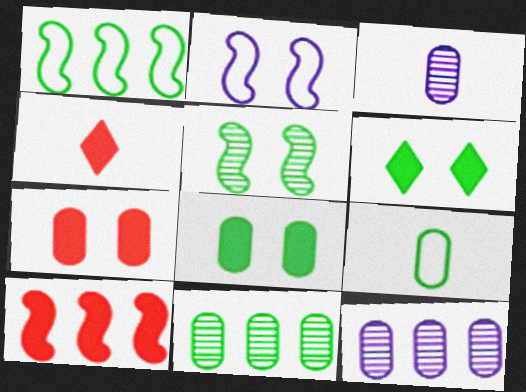[[2, 4, 11], 
[4, 7, 10], 
[7, 9, 12], 
[8, 9, 11]]